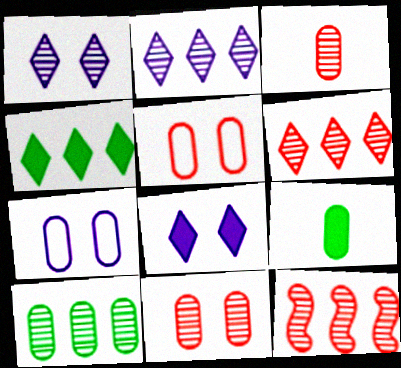[[2, 10, 12]]